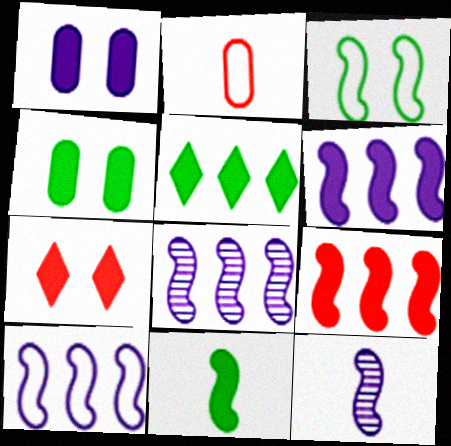[[3, 9, 12], 
[4, 5, 11], 
[6, 8, 10]]